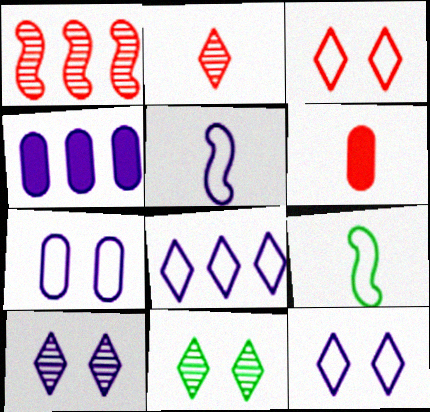[[1, 3, 6], 
[4, 5, 10], 
[5, 7, 8]]